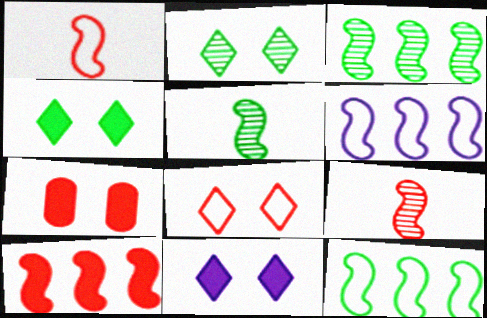[[2, 8, 11], 
[3, 6, 10]]